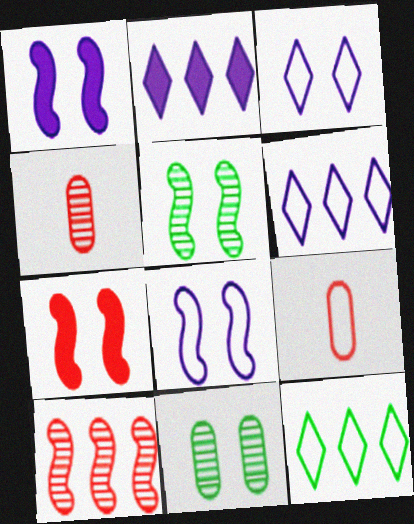[[1, 4, 12], 
[2, 5, 9], 
[3, 7, 11], 
[5, 7, 8], 
[8, 9, 12]]